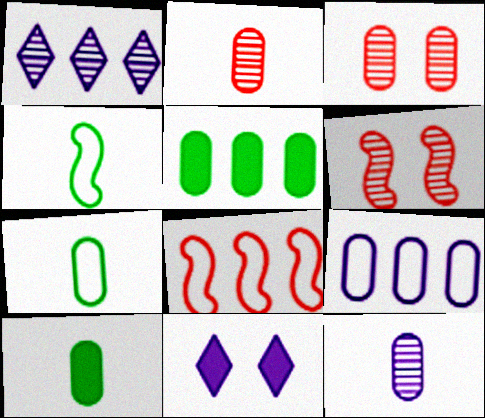[[1, 5, 8], 
[3, 9, 10]]